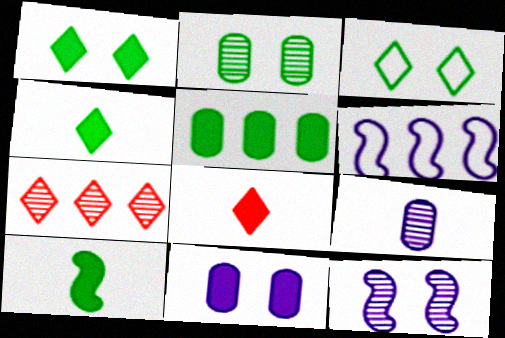[[1, 5, 10], 
[2, 6, 8], 
[5, 6, 7]]